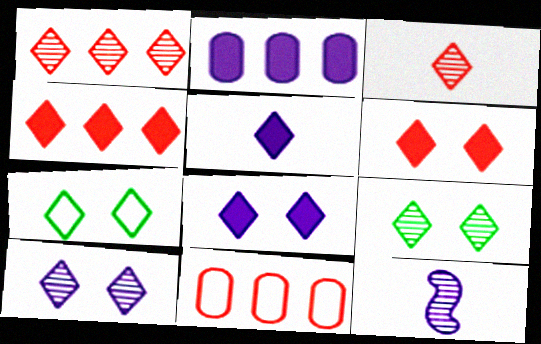[[1, 5, 7], 
[6, 7, 10]]